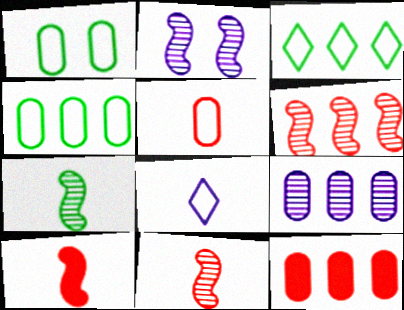[[2, 6, 7], 
[4, 9, 12]]